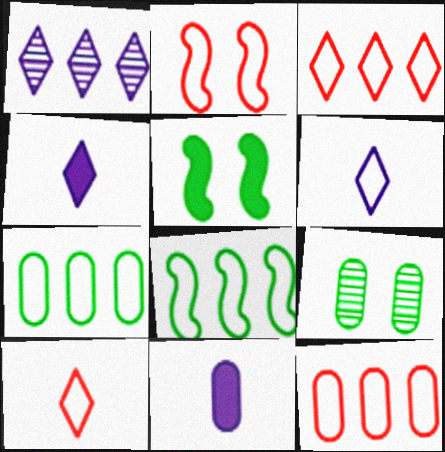[[2, 6, 7], 
[2, 10, 12], 
[9, 11, 12]]